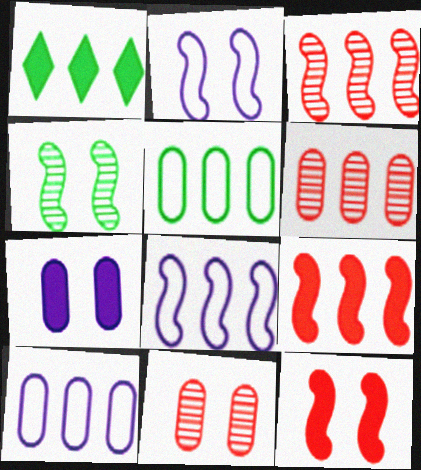[[1, 3, 10], 
[1, 6, 8], 
[2, 4, 12]]